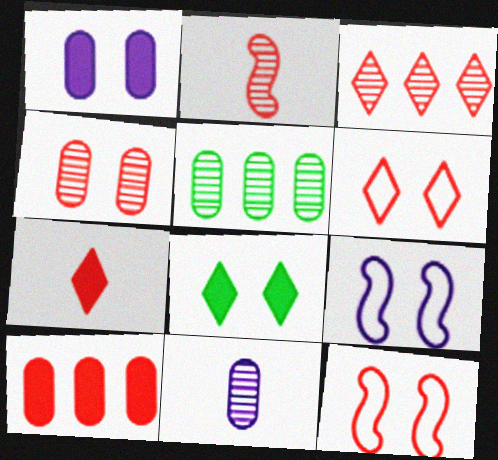[[2, 3, 4], 
[2, 6, 10], 
[3, 6, 7], 
[4, 5, 11], 
[4, 8, 9], 
[5, 7, 9]]